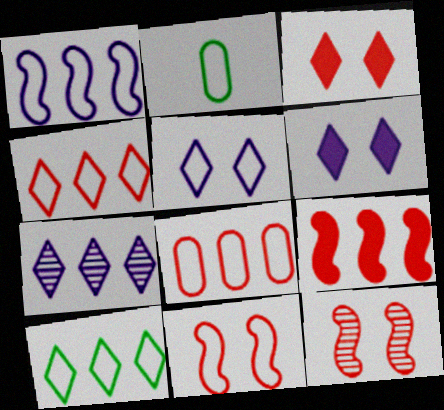[[1, 8, 10]]